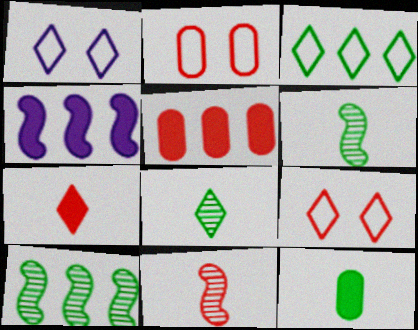[[1, 5, 6], 
[2, 4, 8], 
[5, 9, 11]]